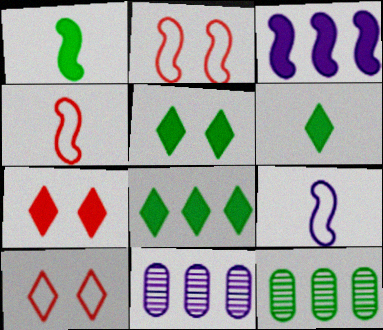[[1, 10, 11], 
[2, 6, 11], 
[4, 5, 11], 
[5, 6, 8], 
[7, 9, 12]]